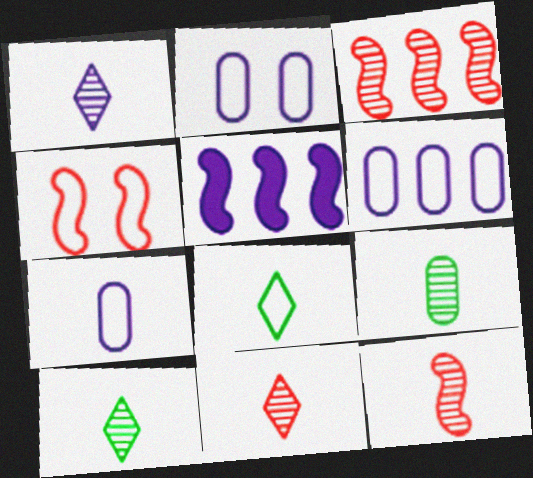[[1, 2, 5], 
[1, 9, 12], 
[1, 10, 11], 
[2, 6, 7], 
[4, 6, 8]]